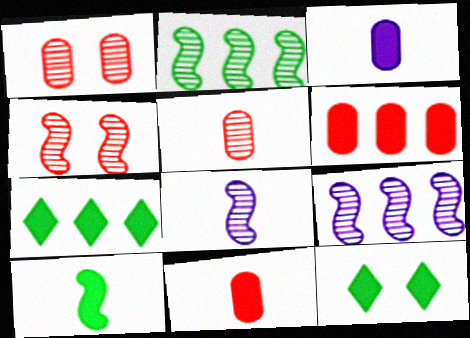[[2, 4, 8]]